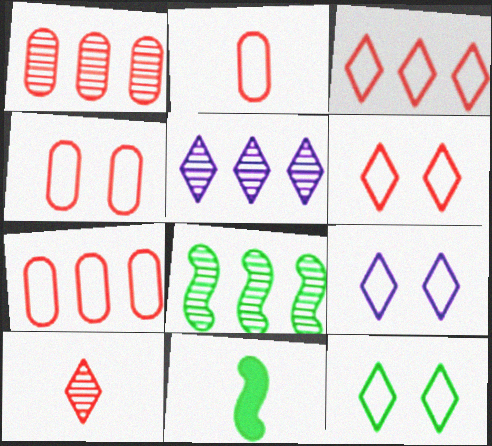[[1, 5, 8], 
[1, 9, 11], 
[2, 4, 7], 
[4, 5, 11], 
[6, 9, 12]]